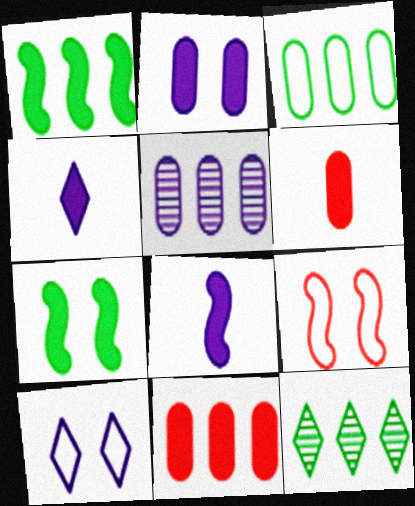[[1, 3, 12], 
[3, 5, 11], 
[4, 7, 11], 
[5, 8, 10]]